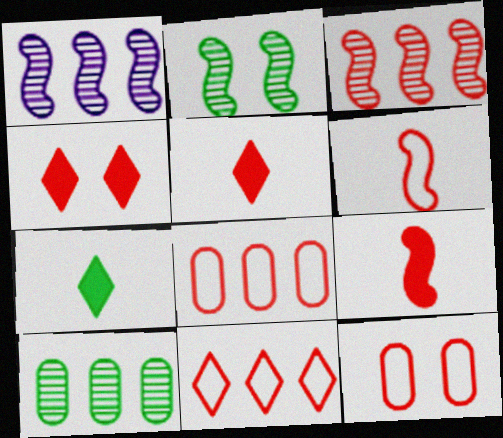[[1, 7, 12], 
[3, 5, 12], 
[6, 11, 12]]